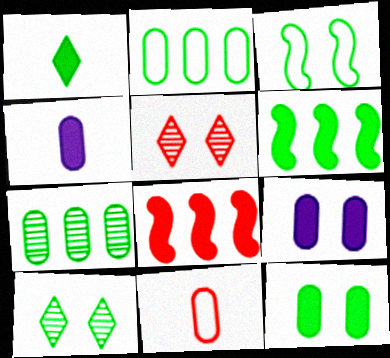[[1, 3, 7], 
[1, 6, 12], 
[1, 8, 9], 
[3, 5, 9], 
[3, 10, 12], 
[5, 8, 11], 
[7, 9, 11]]